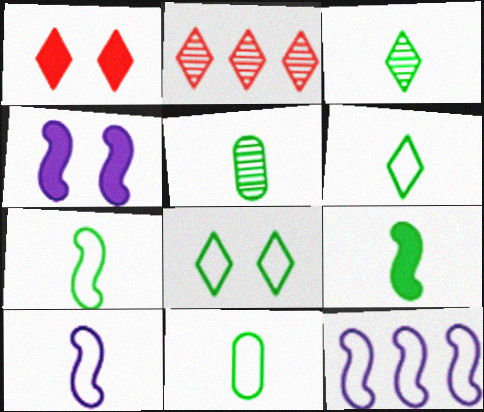[[1, 5, 12], 
[2, 4, 11], 
[3, 9, 11], 
[5, 6, 9], 
[6, 7, 11]]